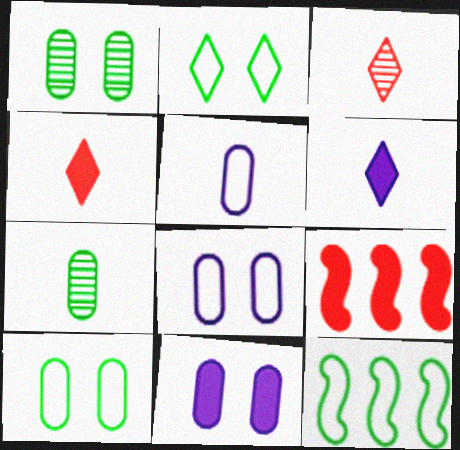[[3, 11, 12]]